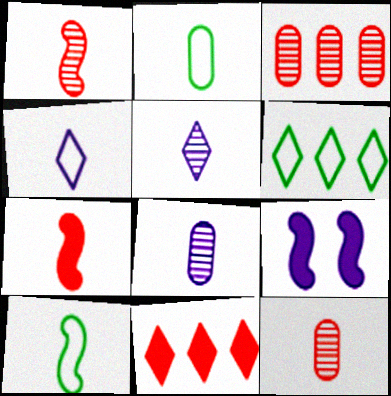[[2, 5, 7], 
[6, 9, 12]]